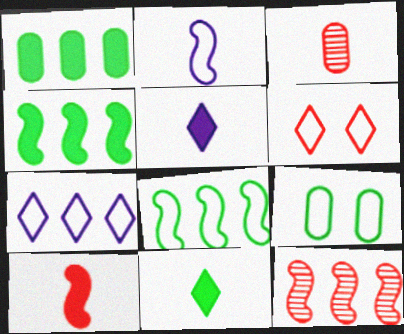[[1, 7, 12], 
[2, 3, 11], 
[5, 9, 12]]